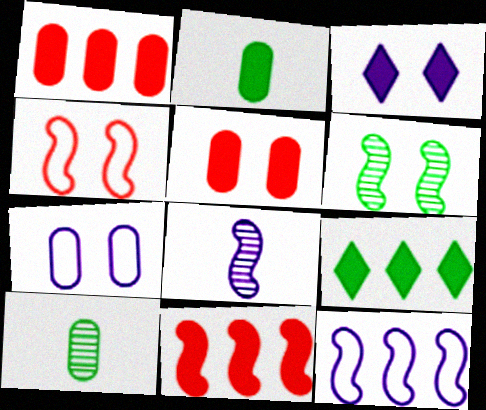[[1, 7, 10], 
[2, 3, 11]]